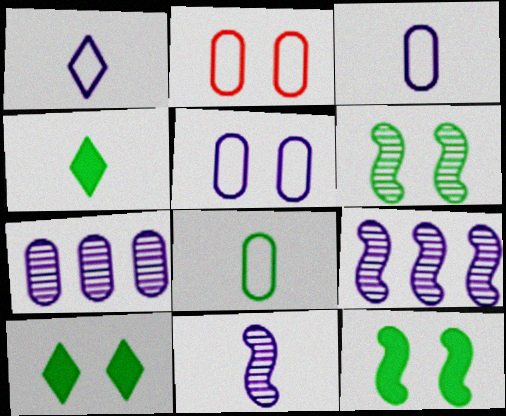[[2, 4, 9]]